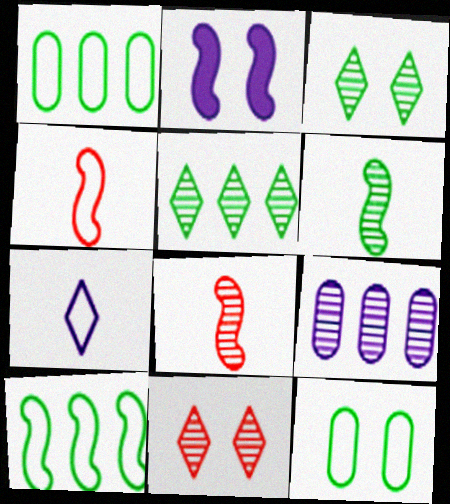[[2, 7, 9], 
[2, 8, 10], 
[2, 11, 12], 
[3, 8, 9], 
[6, 9, 11]]